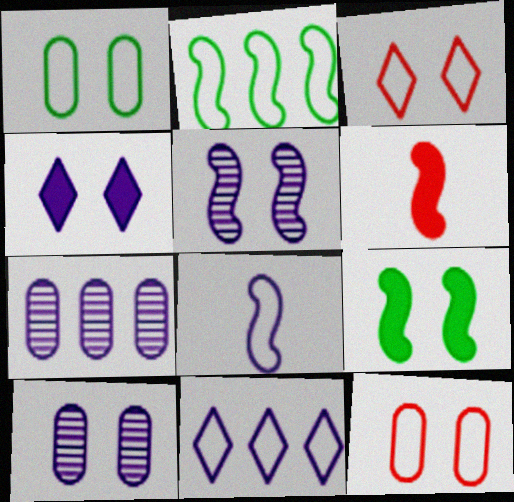[[2, 5, 6], 
[3, 9, 10], 
[4, 7, 8]]